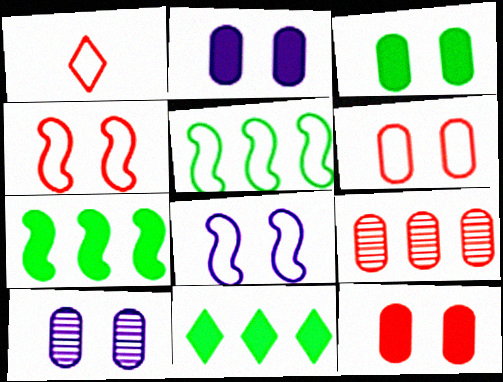[[1, 7, 10], 
[2, 3, 12], 
[3, 6, 10]]